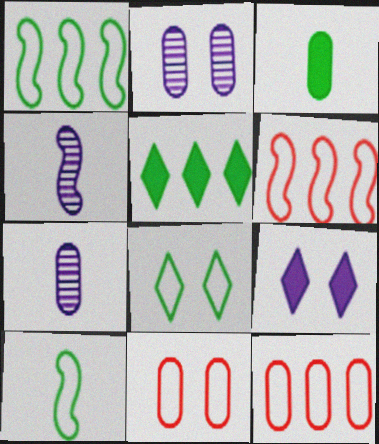[[2, 3, 12], 
[4, 5, 11]]